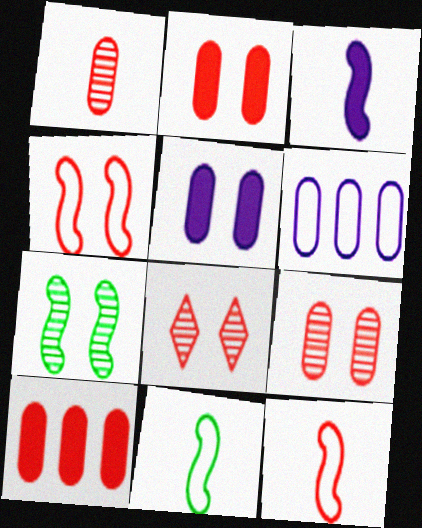[[2, 4, 8], 
[8, 10, 12]]